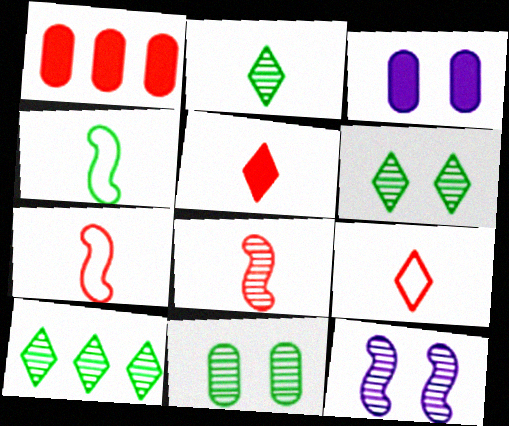[[2, 6, 10], 
[3, 7, 10]]